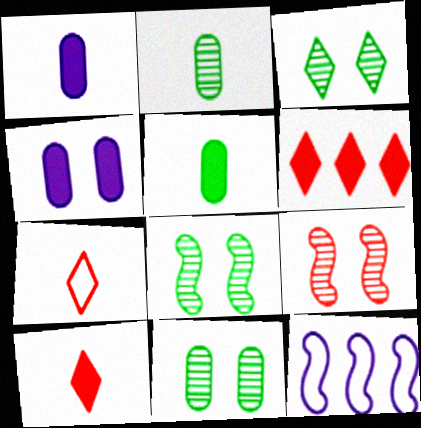[[3, 8, 11], 
[10, 11, 12]]